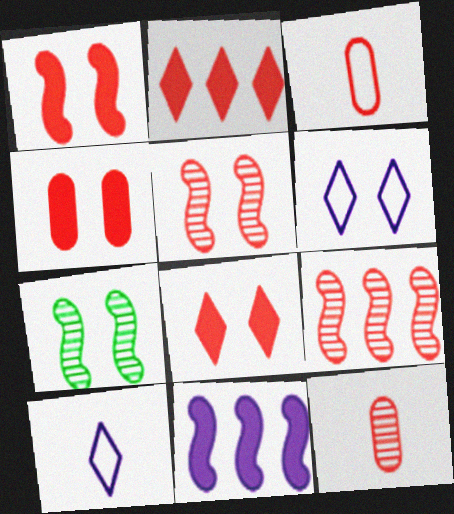[[1, 4, 8], 
[2, 3, 5], 
[3, 8, 9], 
[4, 6, 7]]